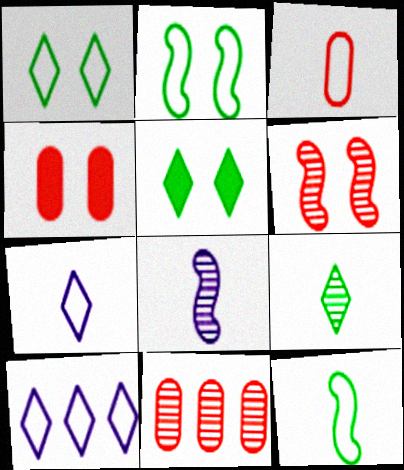[[2, 3, 10], 
[3, 4, 11], 
[3, 7, 12]]